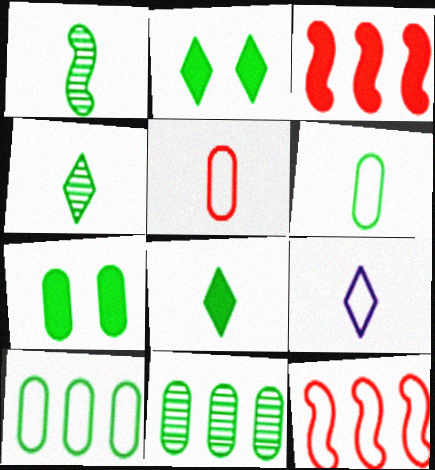[[1, 2, 10], 
[1, 6, 8], 
[6, 7, 11]]